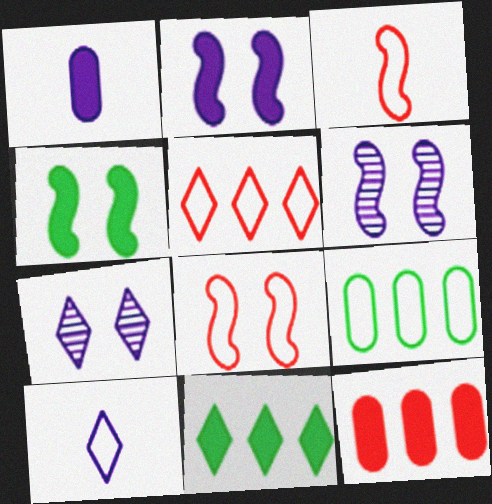[[4, 6, 8], 
[8, 9, 10]]